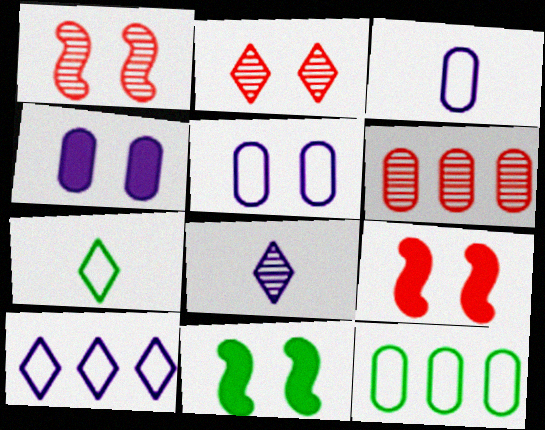[[2, 5, 11], 
[8, 9, 12]]